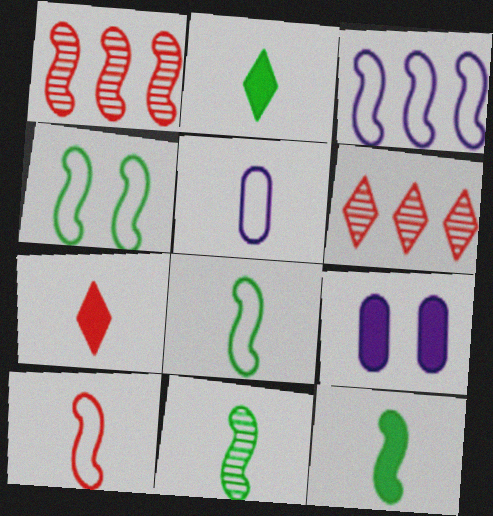[[3, 4, 10], 
[5, 7, 11], 
[6, 8, 9], 
[8, 11, 12]]